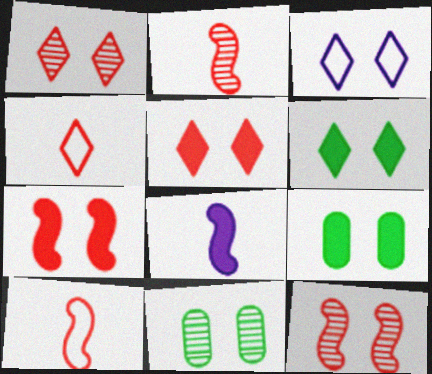[[1, 3, 6], 
[3, 7, 11], 
[3, 9, 12]]